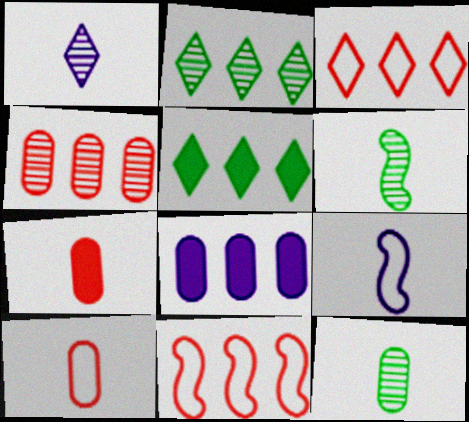[[2, 8, 11]]